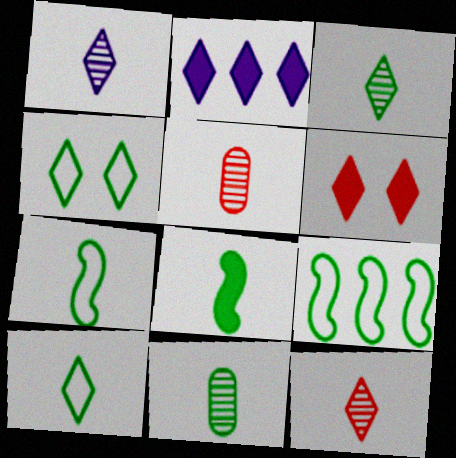[[1, 3, 12], 
[2, 4, 12], 
[8, 10, 11]]